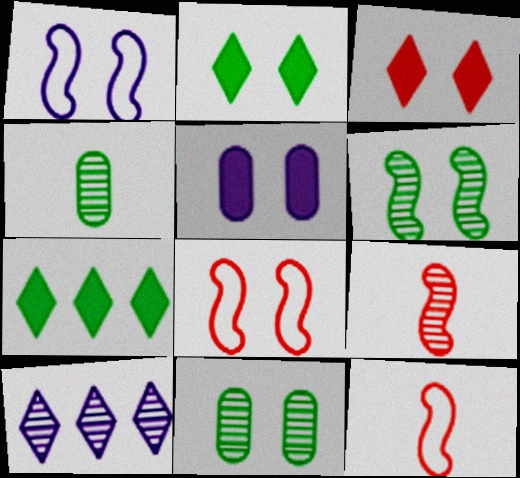[[1, 3, 11], 
[9, 10, 11]]